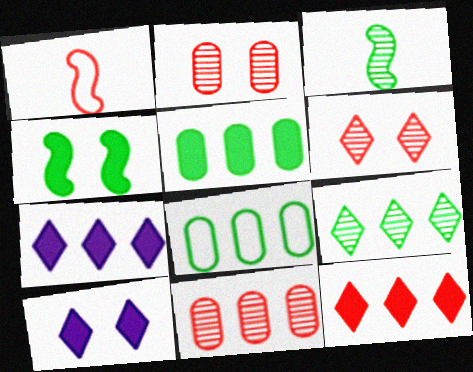[[1, 2, 12]]